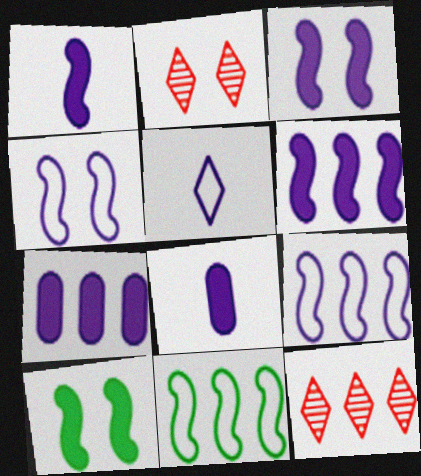[[1, 3, 6], 
[2, 8, 11], 
[7, 11, 12]]